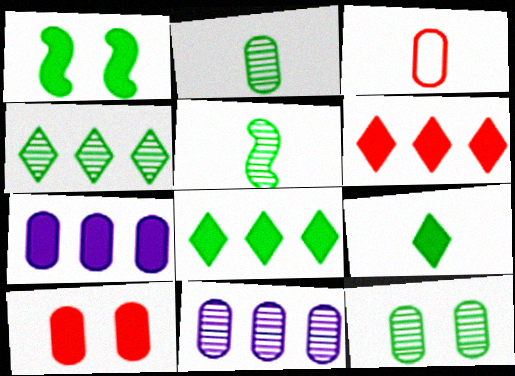[[3, 7, 12], 
[4, 5, 12]]